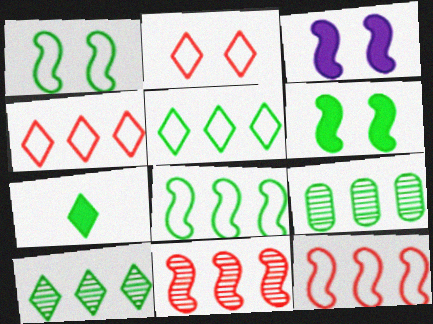[[1, 7, 9]]